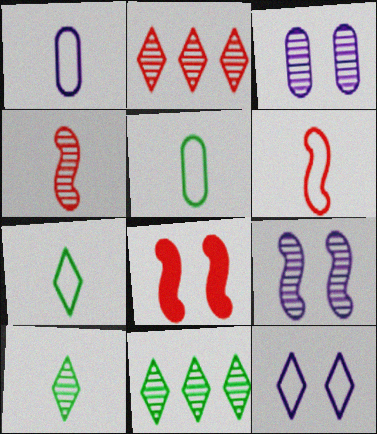[[1, 6, 7], 
[1, 8, 11], 
[3, 4, 11]]